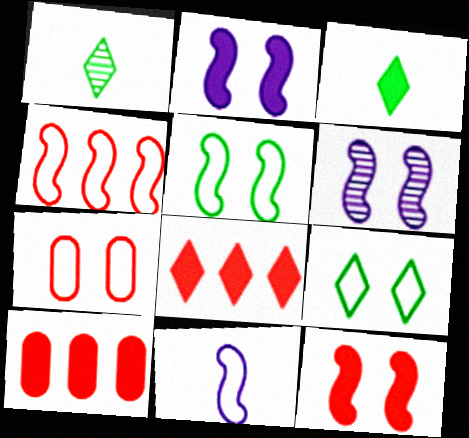[[2, 3, 10], 
[4, 5, 11], 
[5, 6, 12]]